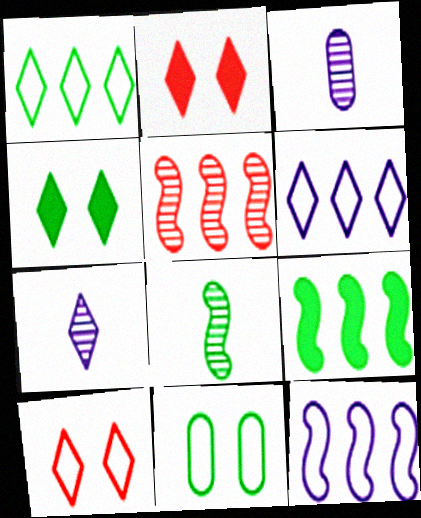[[1, 2, 7], 
[3, 9, 10], 
[5, 9, 12]]